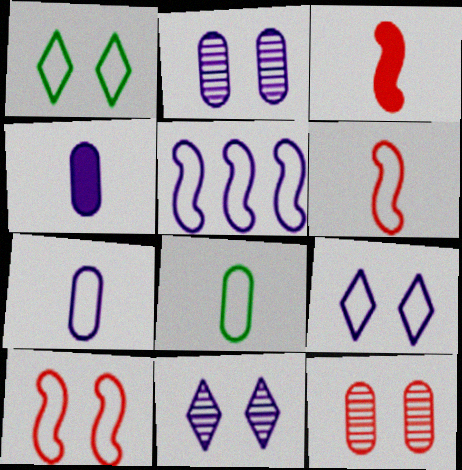[[4, 5, 11], 
[5, 7, 9]]